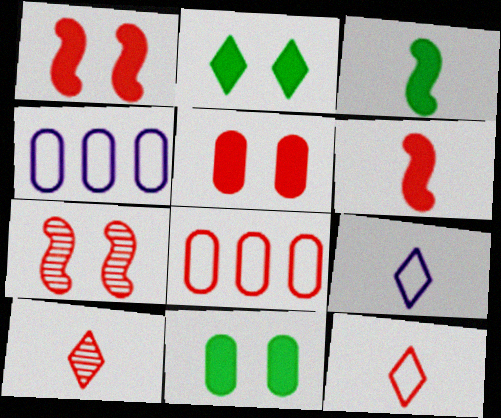[[1, 8, 10]]